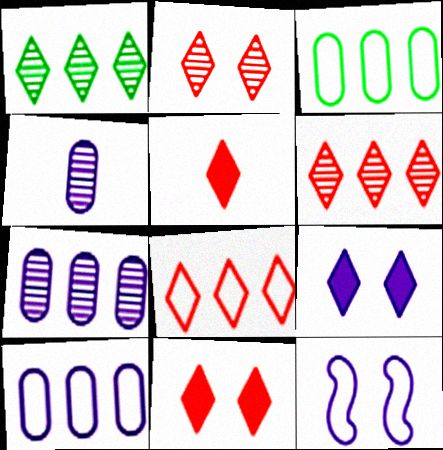[[2, 5, 8]]